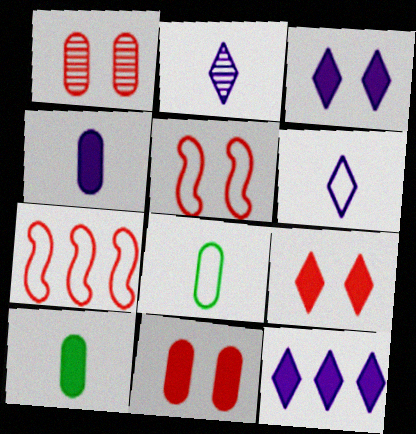[[1, 5, 9]]